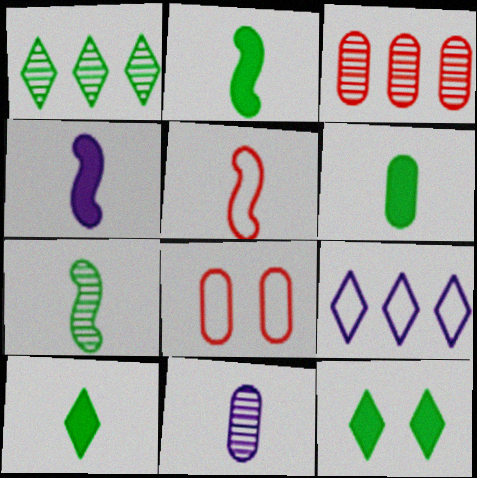[[1, 4, 8], 
[2, 6, 10], 
[4, 5, 7], 
[5, 10, 11]]